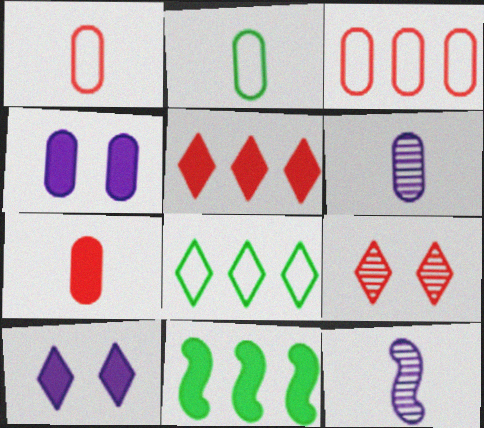[[2, 6, 7], 
[7, 10, 11]]